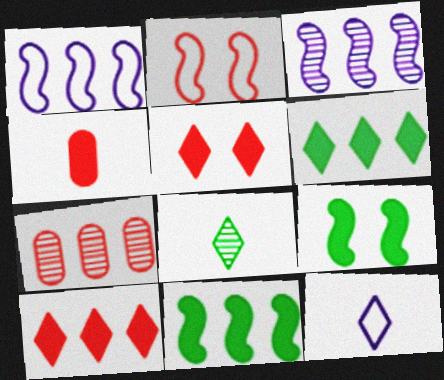[[1, 6, 7], 
[7, 9, 12]]